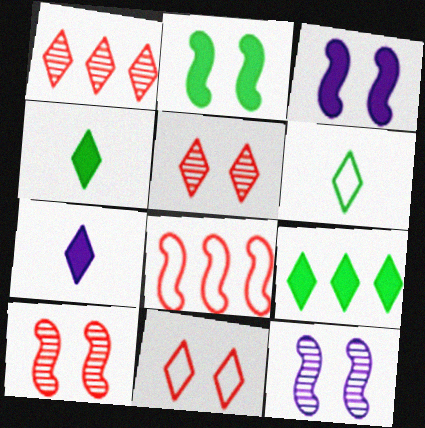[]